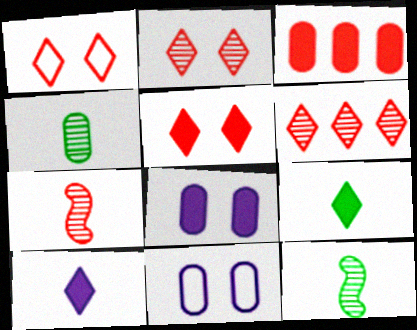[[1, 2, 5], 
[1, 3, 7], 
[3, 4, 11]]